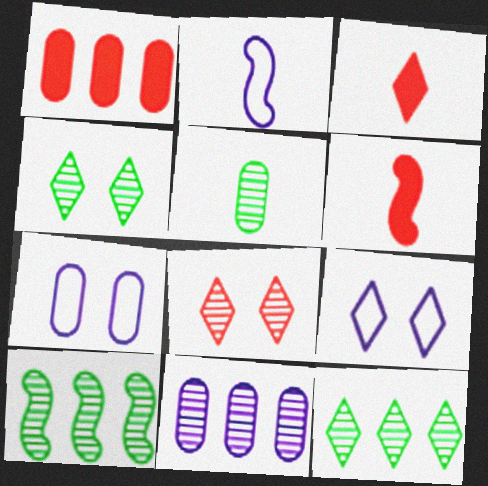[[1, 2, 4], 
[1, 5, 7], 
[2, 3, 5], 
[3, 7, 10], 
[3, 9, 12], 
[4, 5, 10], 
[6, 7, 12]]